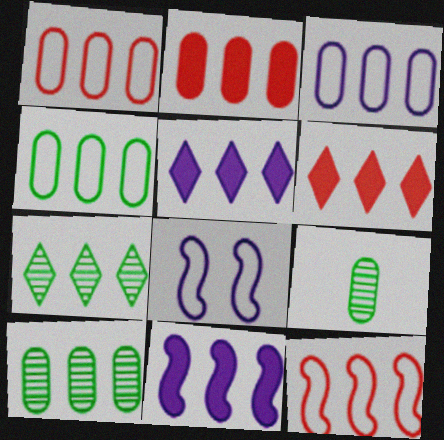[[1, 3, 4], 
[1, 7, 11], 
[2, 3, 10], 
[5, 10, 12], 
[6, 8, 9]]